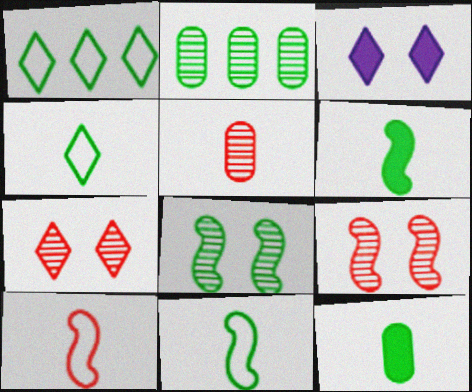[[1, 8, 12], 
[2, 3, 10]]